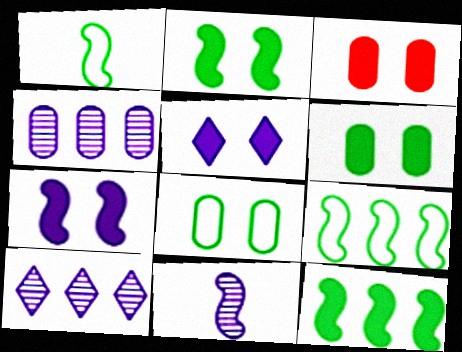[[1, 3, 10], 
[2, 3, 5]]